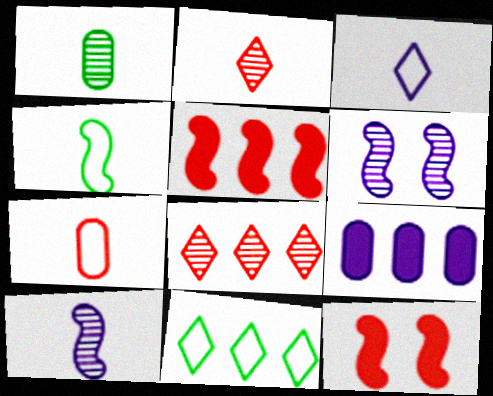[[1, 2, 10], 
[1, 6, 8], 
[3, 4, 7], 
[3, 6, 9], 
[4, 5, 6], 
[7, 8, 12]]